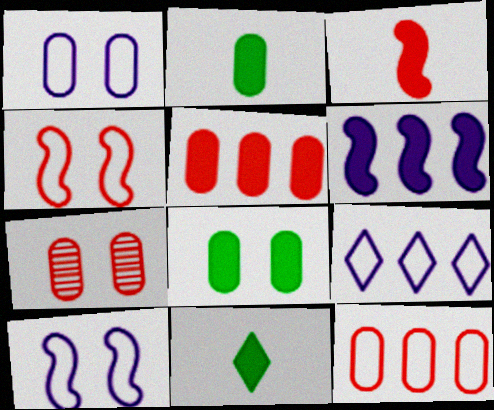[[1, 7, 8]]